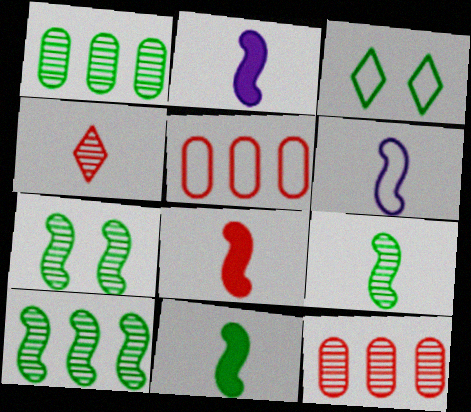[[1, 3, 11], 
[2, 3, 12], 
[2, 8, 11], 
[3, 5, 6], 
[6, 8, 9], 
[7, 9, 10]]